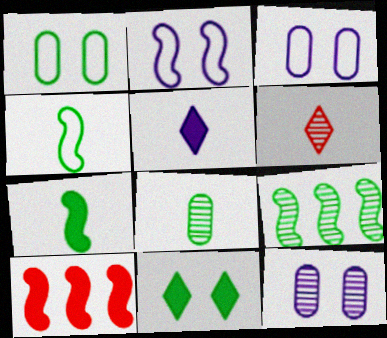[[6, 9, 12]]